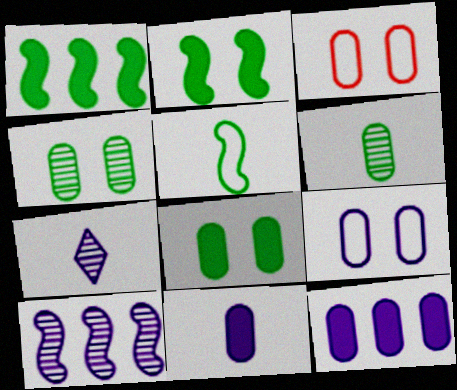[[1, 3, 7], 
[3, 6, 12]]